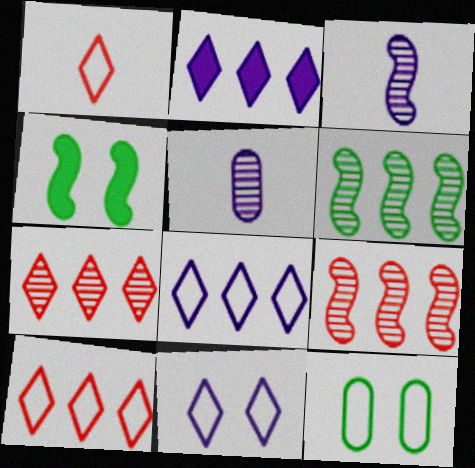[[4, 5, 10]]